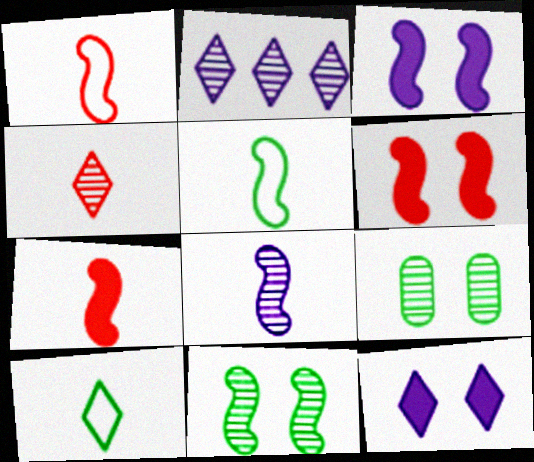[[5, 7, 8]]